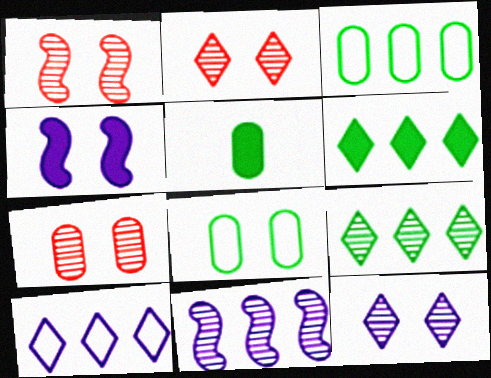[[1, 2, 7], 
[1, 5, 10], 
[2, 4, 8]]